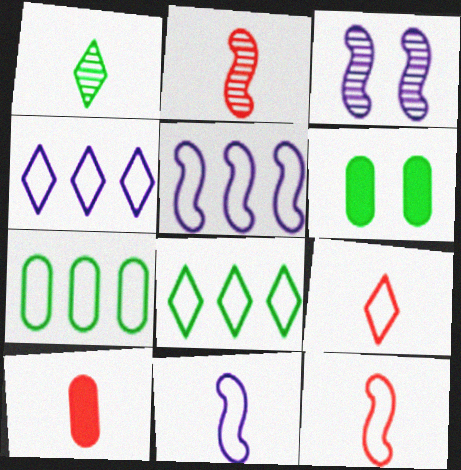[[1, 10, 11], 
[2, 4, 6], 
[2, 9, 10], 
[3, 8, 10]]